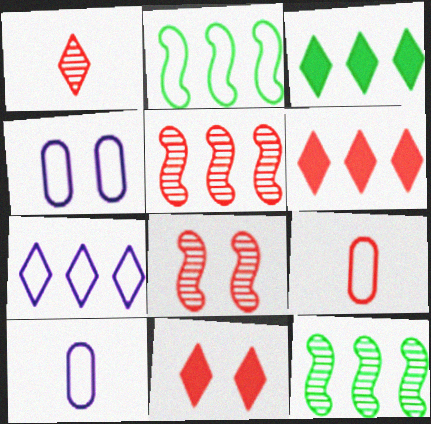[[3, 8, 10], 
[5, 9, 11], 
[6, 8, 9], 
[10, 11, 12]]